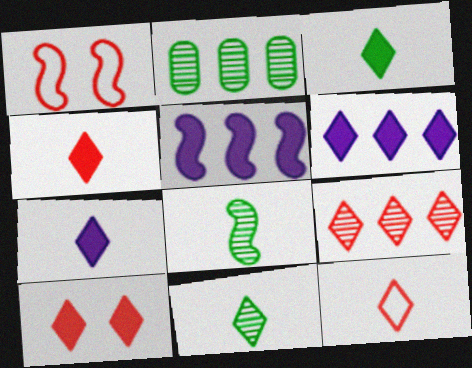[[1, 2, 7], 
[1, 5, 8], 
[3, 4, 7], 
[3, 6, 10], 
[7, 11, 12], 
[9, 10, 12]]